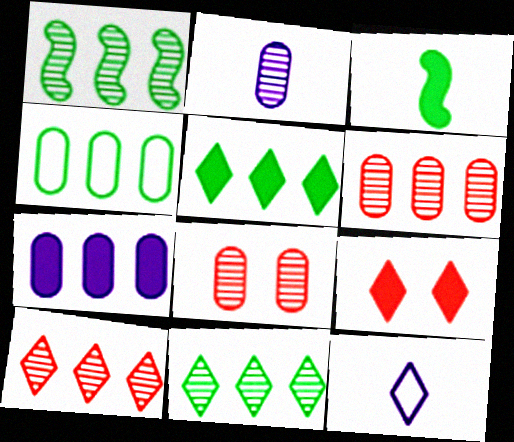[[1, 4, 5], 
[3, 7, 9], 
[4, 6, 7], 
[9, 11, 12]]